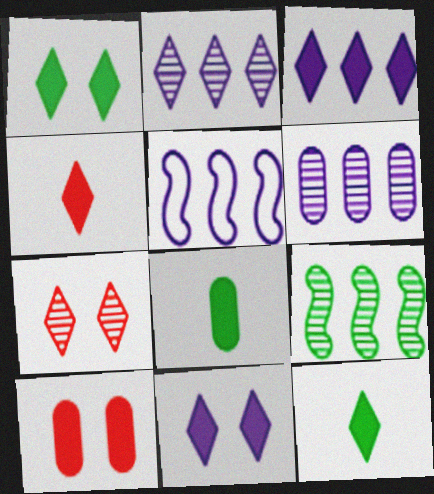[[1, 3, 4], 
[3, 5, 6], 
[5, 7, 8]]